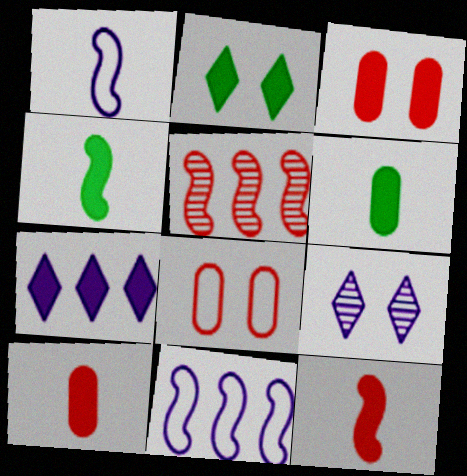[[3, 4, 7]]